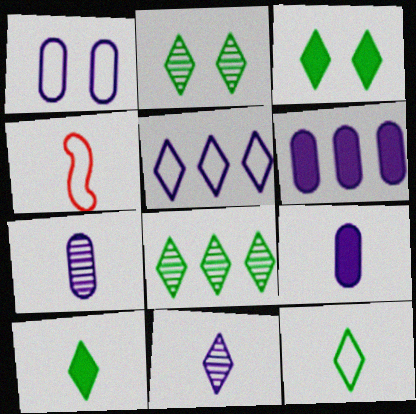[[1, 6, 7], 
[2, 4, 6], 
[3, 8, 12], 
[4, 7, 10]]